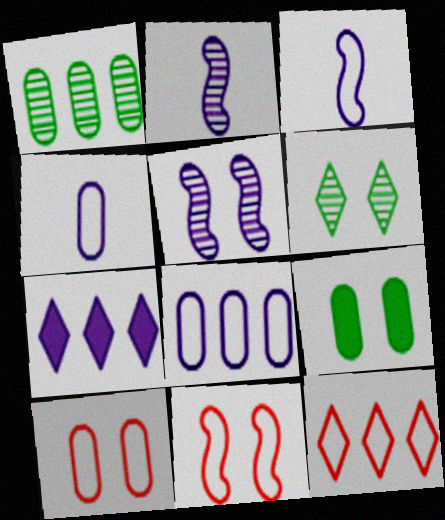[[2, 9, 12], 
[4, 5, 7]]